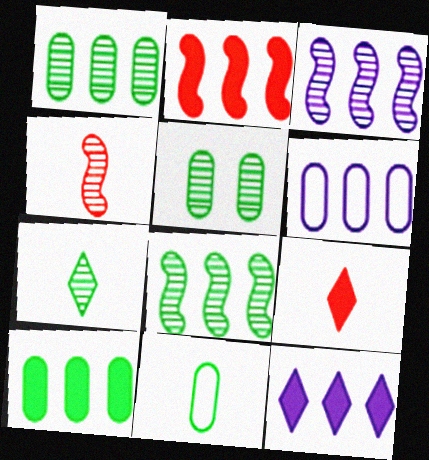[[2, 10, 12], 
[3, 6, 12], 
[5, 7, 8], 
[5, 10, 11]]